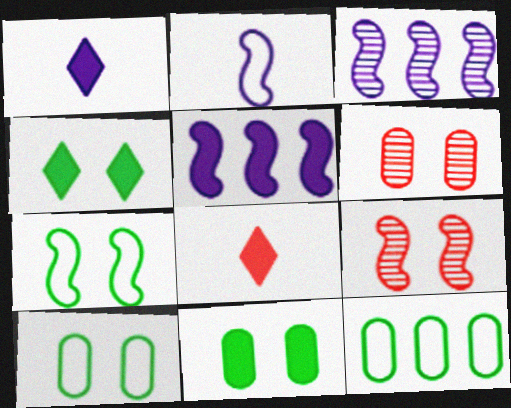[[1, 9, 12], 
[3, 8, 10], 
[5, 8, 11]]